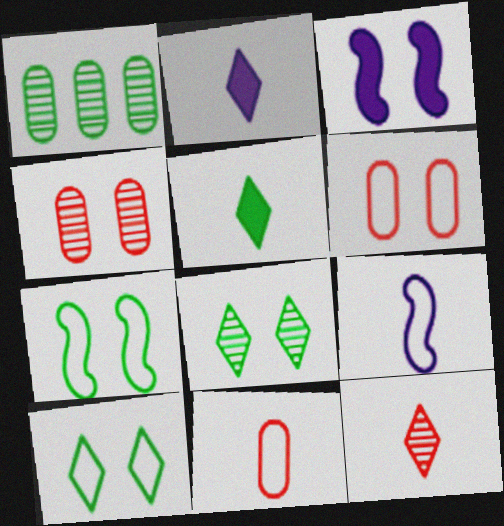[[1, 5, 7], 
[3, 4, 10], 
[3, 6, 8]]